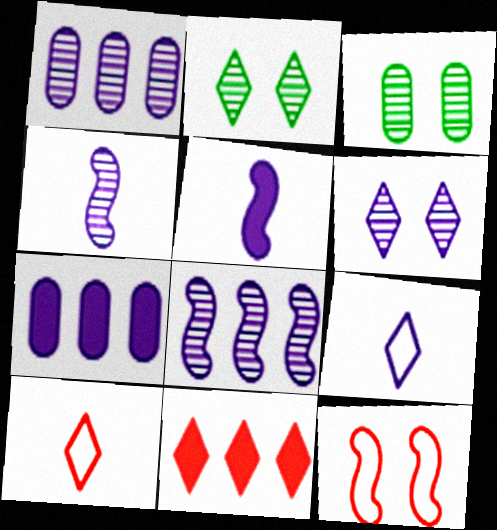[[1, 4, 6], 
[2, 9, 11]]